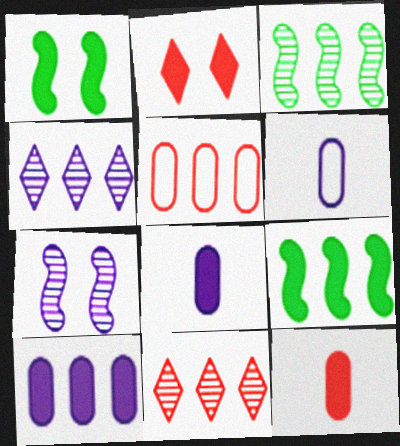[[1, 6, 11], 
[2, 3, 6], 
[2, 8, 9], 
[4, 5, 9]]